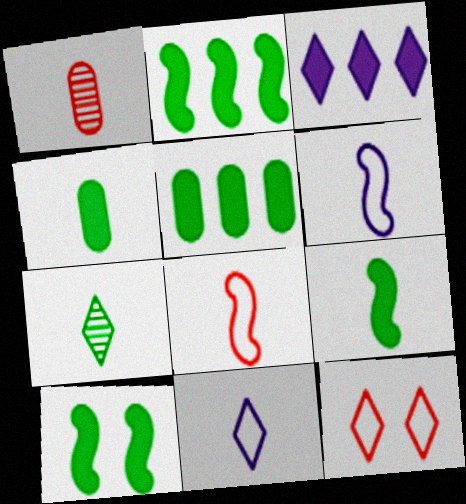[[1, 9, 11], 
[2, 9, 10], 
[3, 7, 12]]